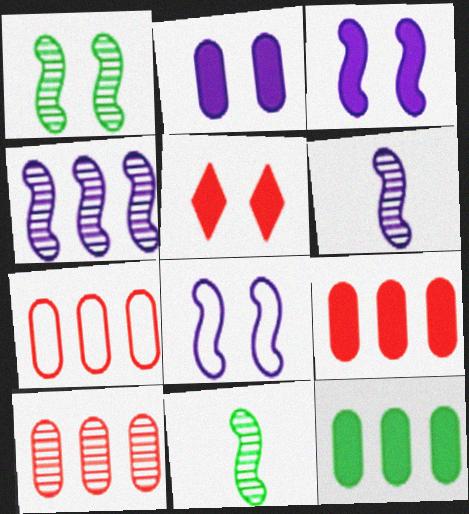[[7, 9, 10]]